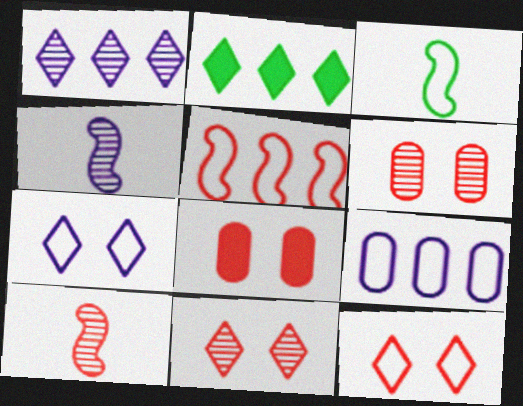[[1, 3, 8], 
[3, 9, 12]]